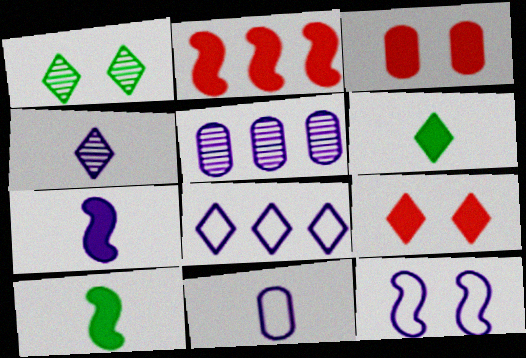[[1, 2, 11], 
[1, 3, 12], 
[4, 7, 11], 
[8, 11, 12]]